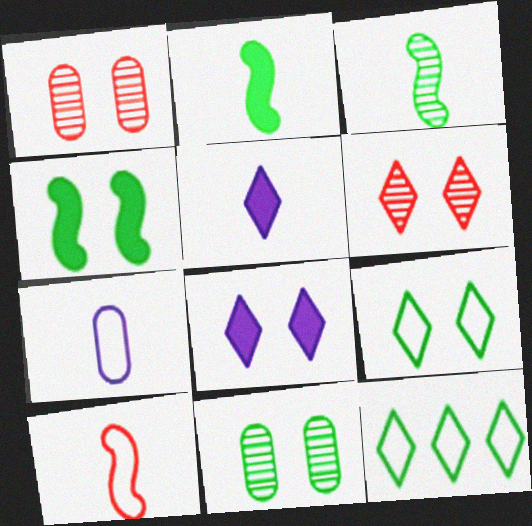[[2, 11, 12], 
[4, 9, 11], 
[5, 6, 12], 
[6, 8, 9]]